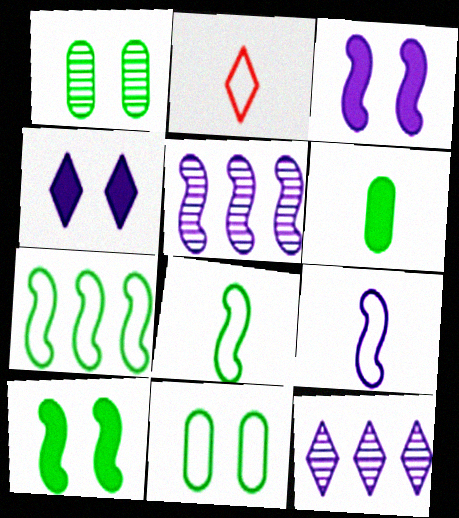[[3, 5, 9]]